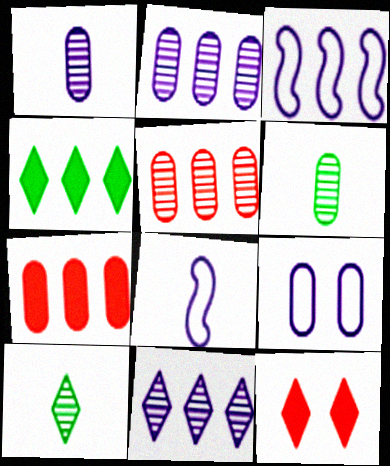[[3, 4, 5], 
[3, 6, 12], 
[6, 7, 9]]